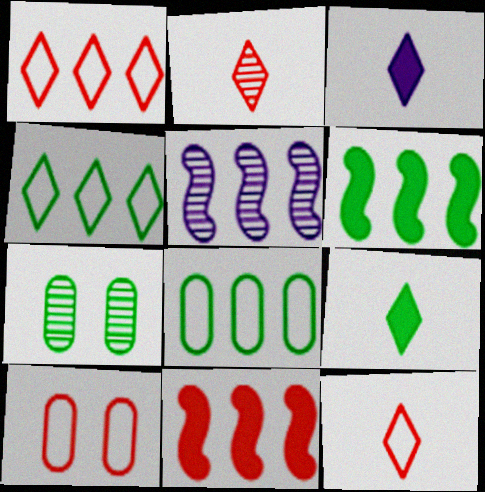[[2, 5, 7], 
[2, 10, 11], 
[5, 9, 10]]